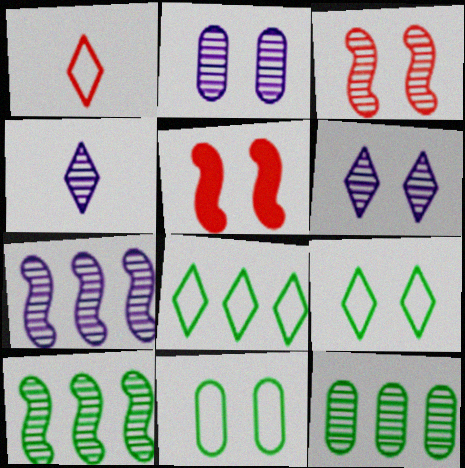[[2, 4, 7], 
[2, 5, 9], 
[3, 4, 12], 
[5, 6, 11]]